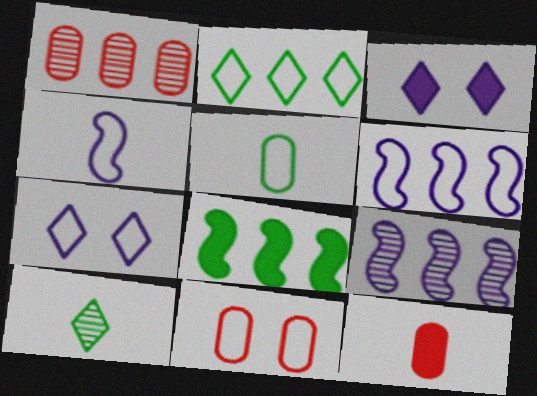[[1, 11, 12], 
[2, 4, 11], 
[3, 8, 12], 
[4, 10, 12]]